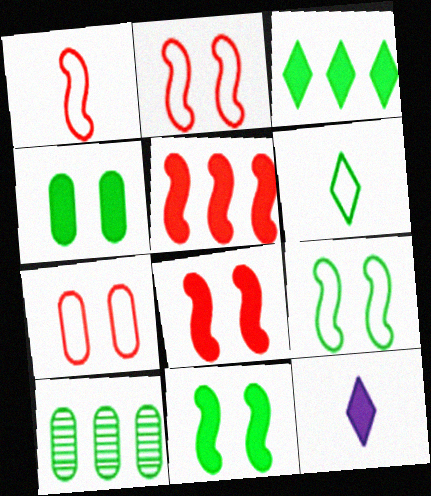[[2, 10, 12], 
[4, 5, 12], 
[6, 10, 11]]